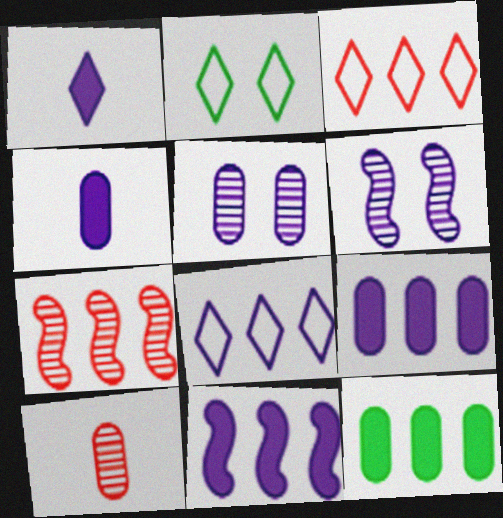[[2, 4, 7], 
[2, 10, 11], 
[4, 6, 8], 
[7, 8, 12]]